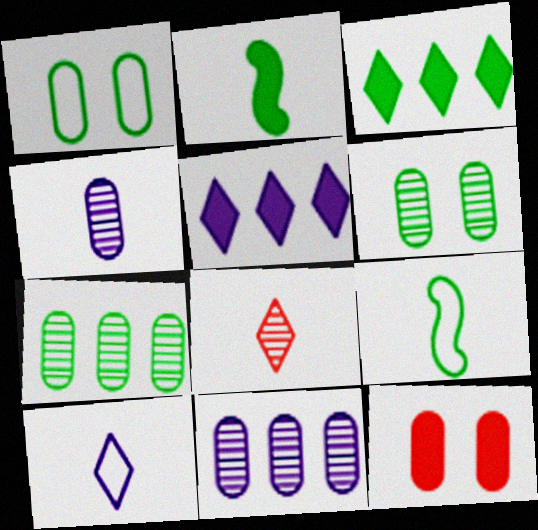[[2, 5, 12], 
[3, 6, 9]]